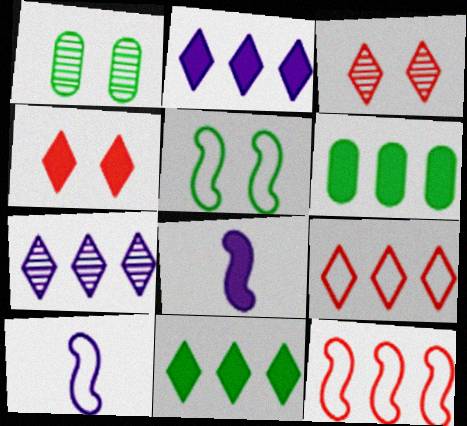[[1, 8, 9], 
[3, 6, 10], 
[4, 6, 8], 
[5, 10, 12], 
[6, 7, 12], 
[7, 9, 11]]